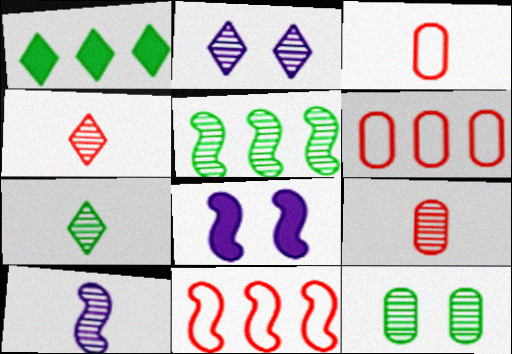[[2, 5, 9], 
[5, 7, 12], 
[6, 7, 8], 
[7, 9, 10]]